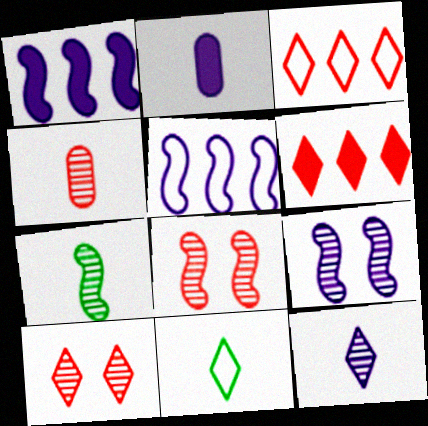[[4, 7, 12]]